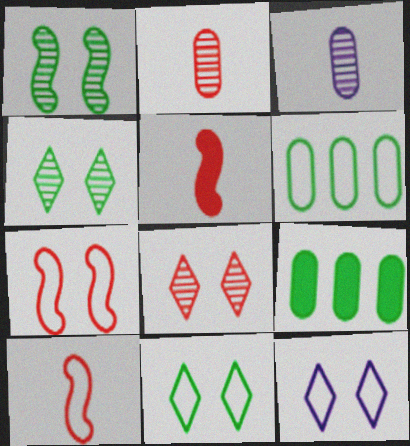[[6, 10, 12]]